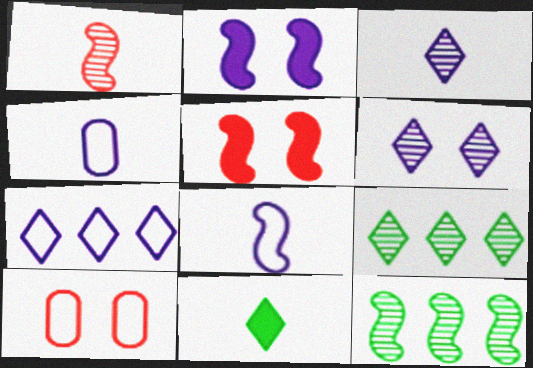[[1, 4, 11], 
[4, 5, 9], 
[5, 8, 12]]